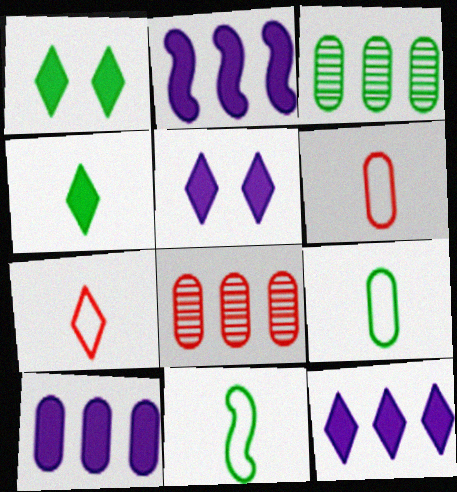[[1, 3, 11], 
[2, 10, 12], 
[5, 8, 11]]